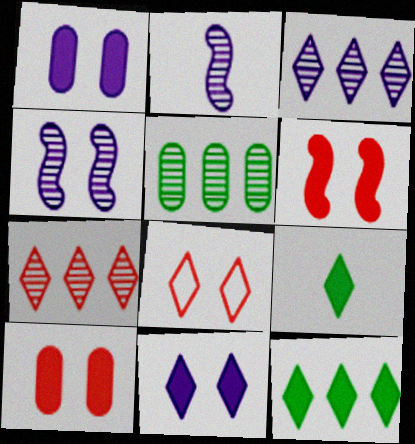[[3, 8, 9]]